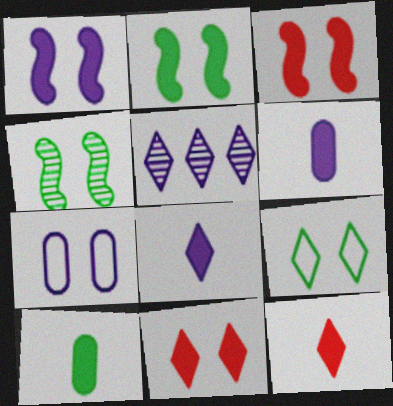[[1, 2, 3], 
[4, 7, 11], 
[5, 9, 12]]